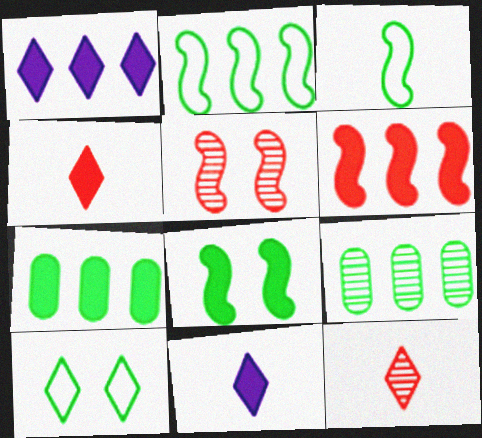[[1, 6, 7], 
[1, 10, 12]]